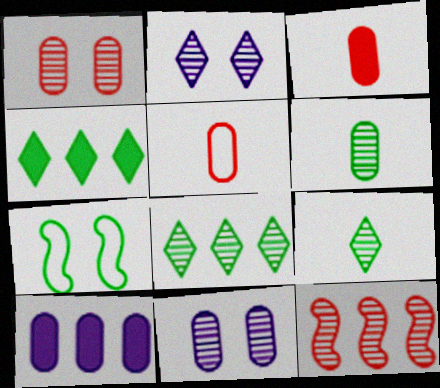[[2, 6, 12], 
[4, 6, 7], 
[9, 11, 12]]